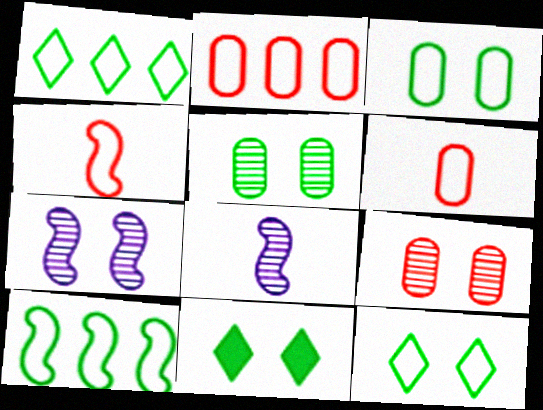[[2, 8, 11]]